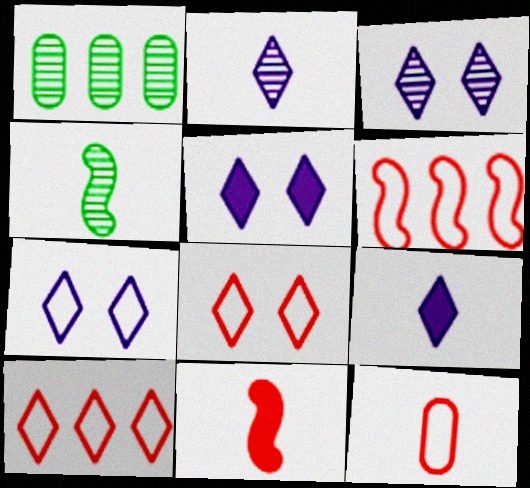[[1, 7, 11], 
[3, 5, 7], 
[4, 9, 12], 
[6, 8, 12]]